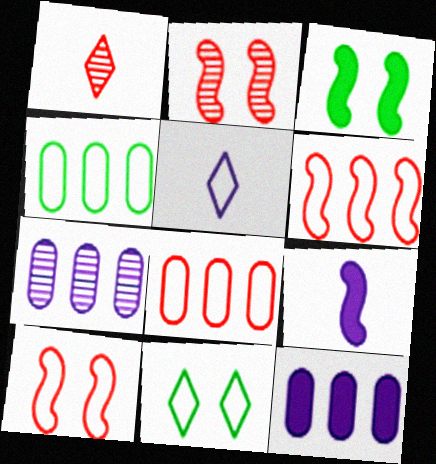[[4, 5, 10]]